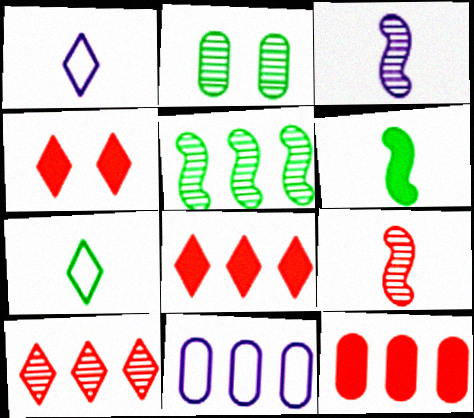[[2, 3, 10], 
[5, 8, 11]]